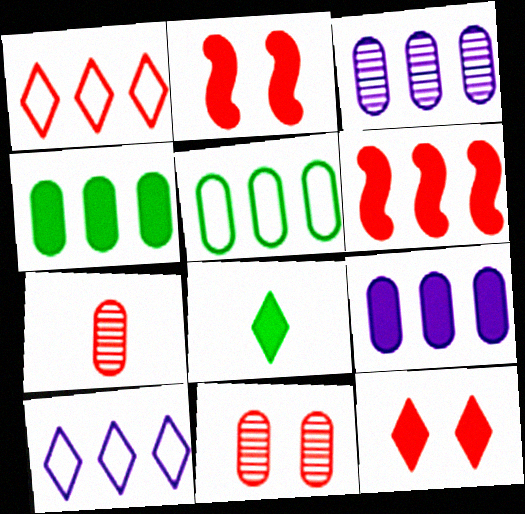[[1, 2, 7], 
[2, 8, 9]]